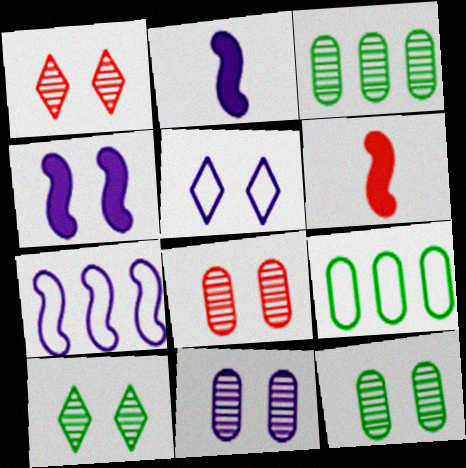[[1, 2, 9], 
[3, 5, 6], 
[4, 5, 11], 
[8, 11, 12]]